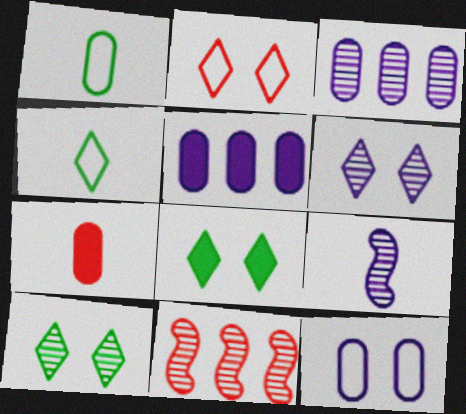[[2, 6, 8], 
[2, 7, 11], 
[3, 6, 9], 
[4, 7, 9]]